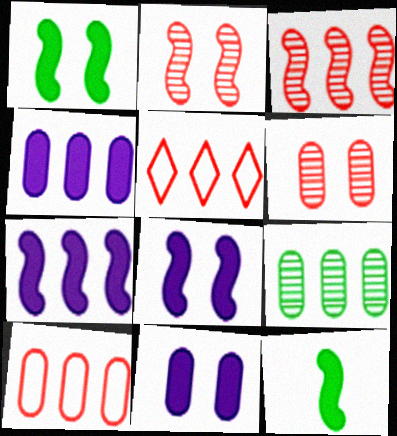[[4, 9, 10], 
[5, 7, 9]]